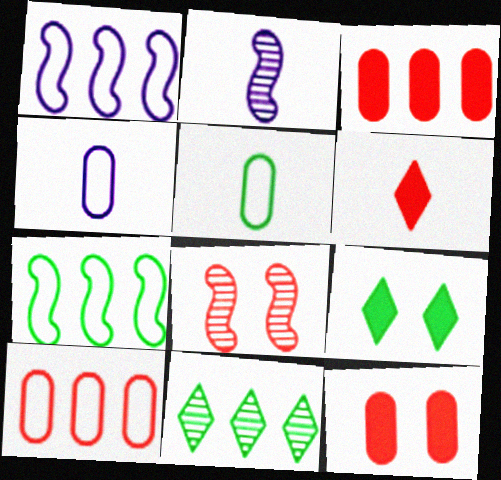[[1, 3, 11], 
[2, 5, 6], 
[2, 9, 10], 
[6, 8, 10]]